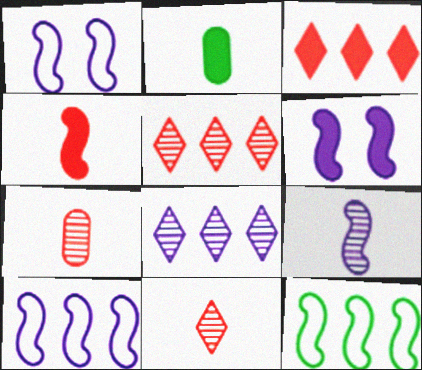[[1, 2, 5], 
[2, 3, 6], 
[6, 9, 10]]